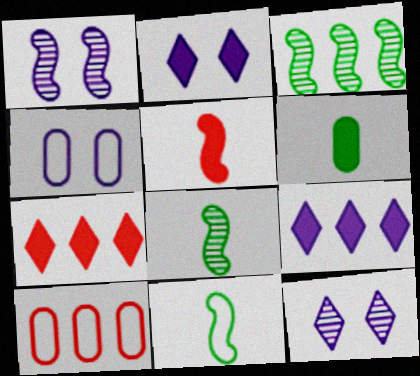[[1, 2, 4], 
[2, 8, 10], 
[3, 9, 10], 
[4, 7, 8]]